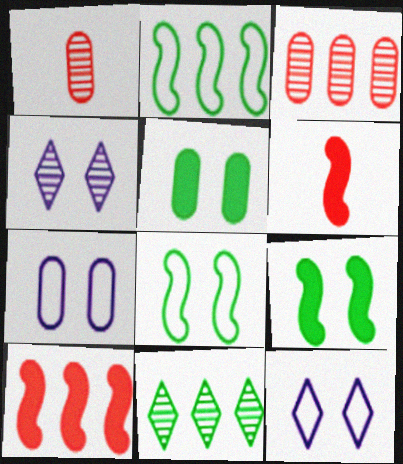[[6, 7, 11]]